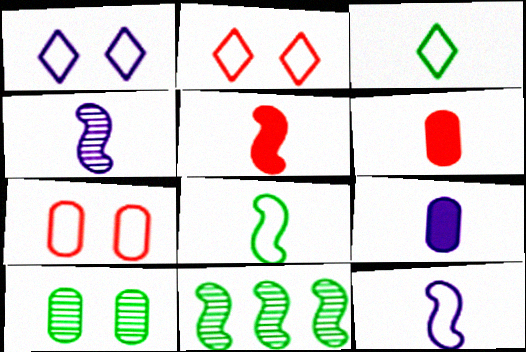[[1, 6, 11], 
[2, 9, 11], 
[3, 4, 6], 
[4, 5, 8]]